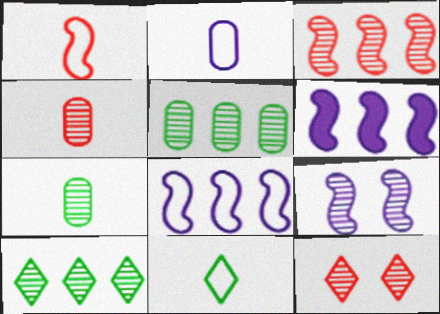[[1, 2, 11], 
[3, 4, 12], 
[4, 9, 10]]